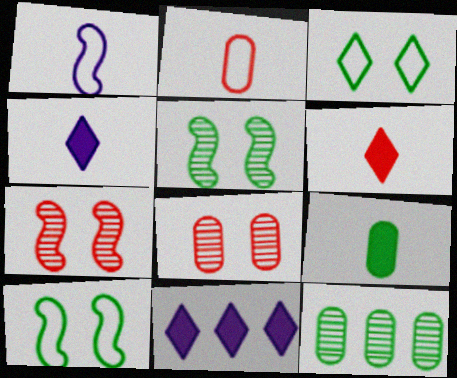[[2, 5, 11]]